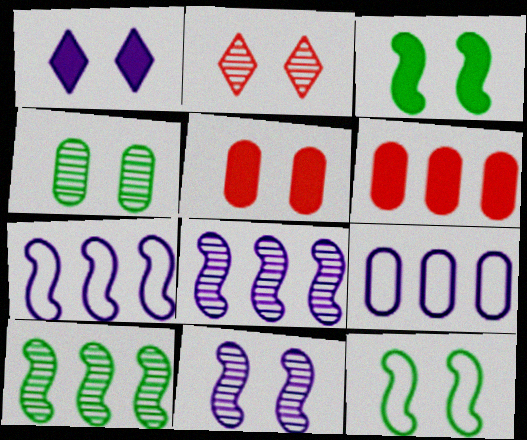[[1, 3, 5], 
[2, 4, 11]]